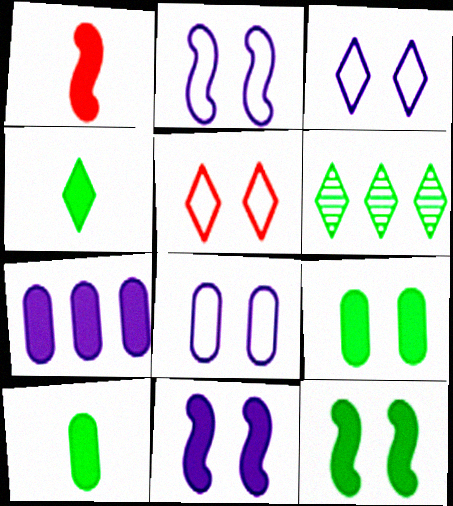[[1, 6, 8], 
[2, 3, 8]]